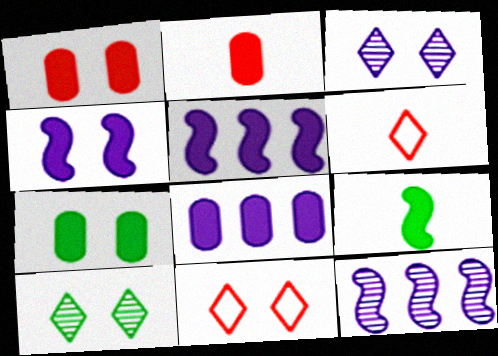[[2, 7, 8], 
[6, 7, 12]]